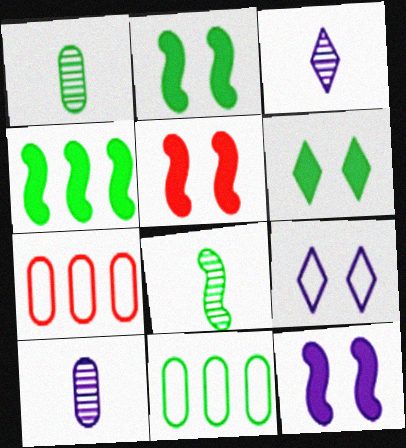[[2, 3, 7], 
[2, 5, 12], 
[3, 5, 11], 
[6, 8, 11]]